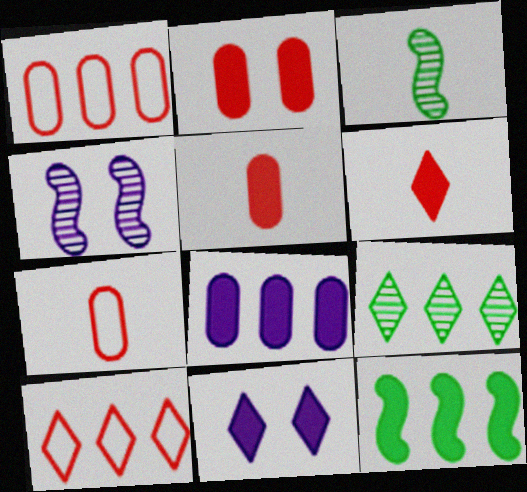[[1, 3, 11], 
[5, 11, 12]]